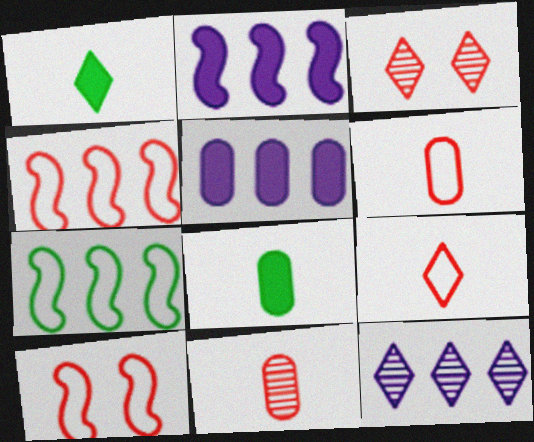[[8, 10, 12]]